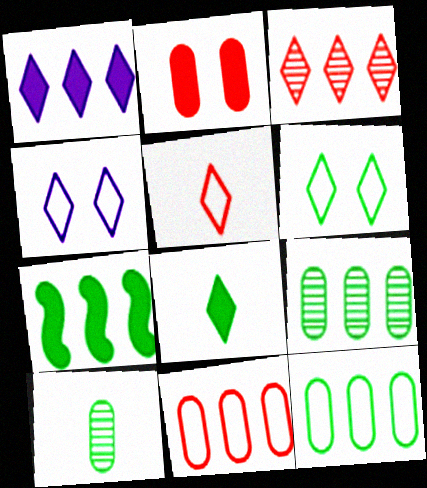[[3, 4, 8], 
[6, 7, 10]]